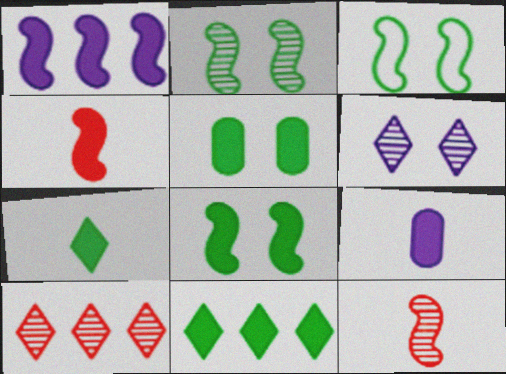[[1, 3, 12], 
[1, 4, 8], 
[2, 3, 8], 
[3, 9, 10], 
[4, 7, 9]]